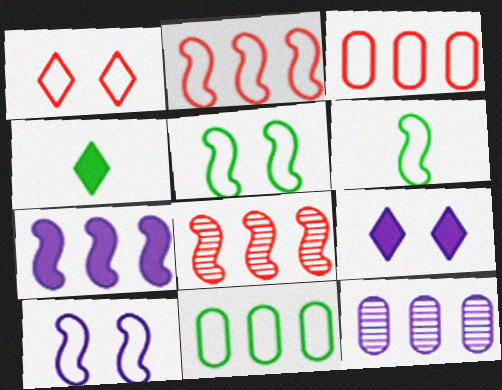[[2, 6, 10]]